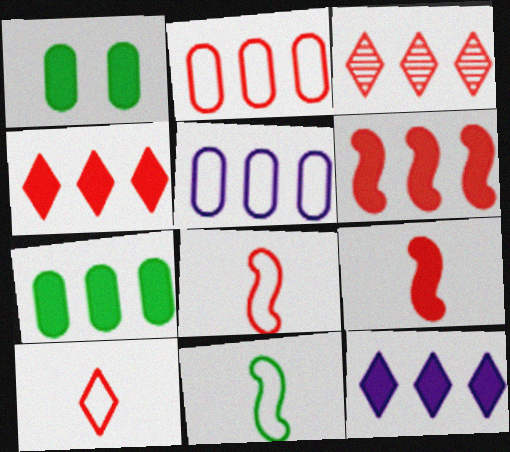[[1, 9, 12], 
[2, 3, 6], 
[6, 7, 12]]